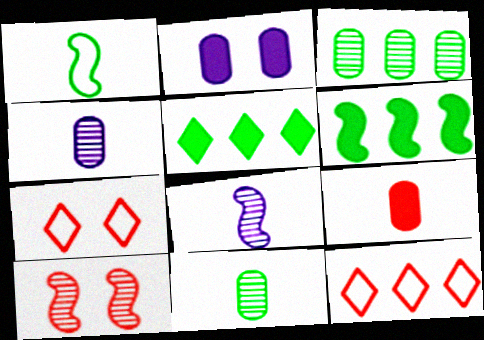[[4, 6, 7], 
[9, 10, 12]]